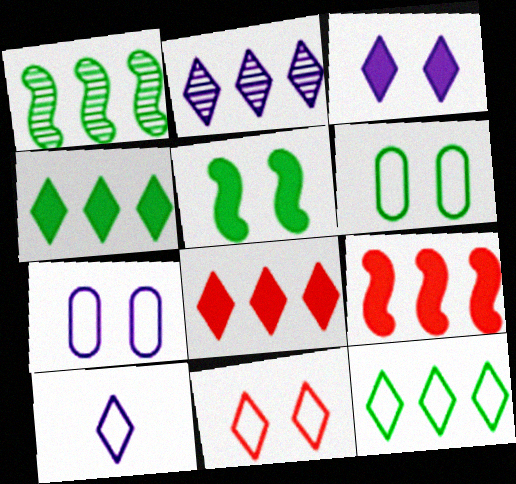[[2, 3, 10], 
[2, 8, 12], 
[10, 11, 12]]